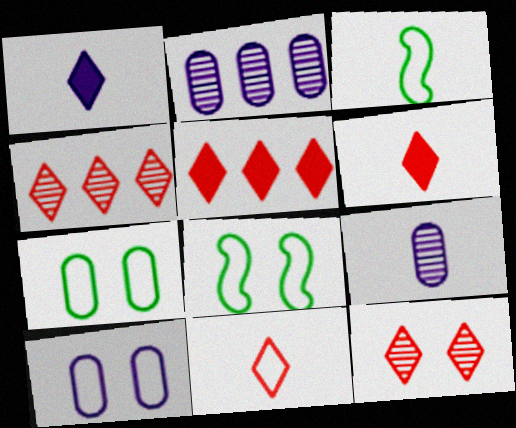[[2, 6, 8], 
[3, 6, 9], 
[5, 8, 9], 
[5, 11, 12]]